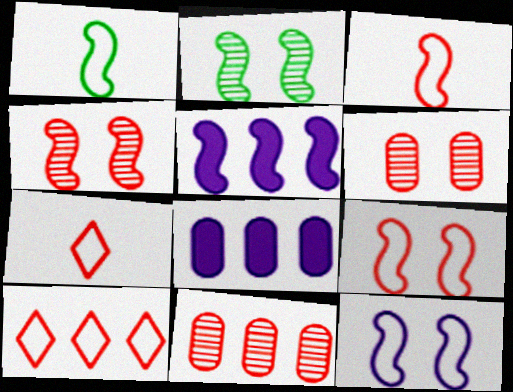[[1, 4, 5], 
[2, 3, 5], 
[2, 7, 8]]